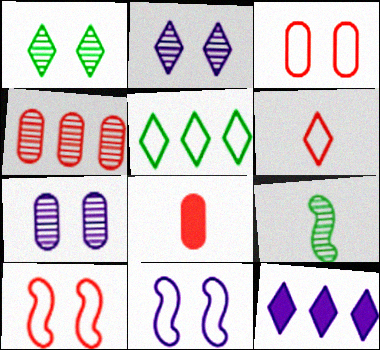[[1, 6, 12], 
[2, 4, 9], 
[3, 4, 8], 
[3, 9, 12]]